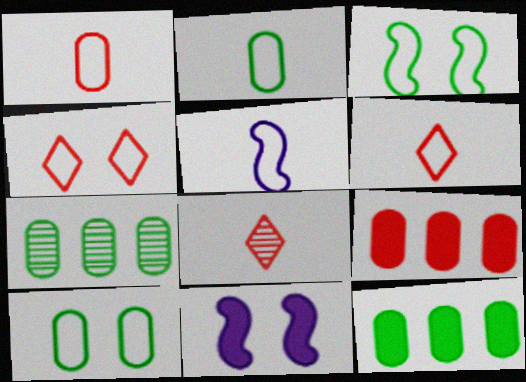[[2, 5, 6], 
[6, 7, 11]]